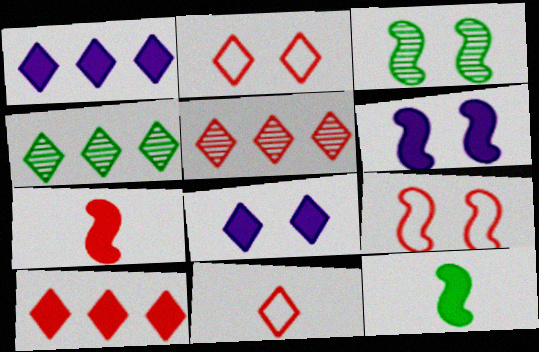[[3, 6, 9], 
[4, 8, 11]]